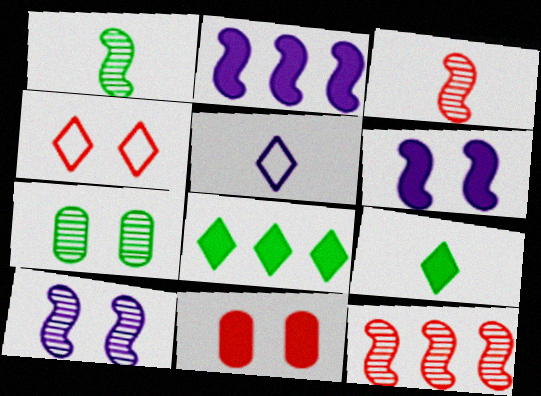[[1, 10, 12], 
[2, 9, 11], 
[4, 6, 7]]